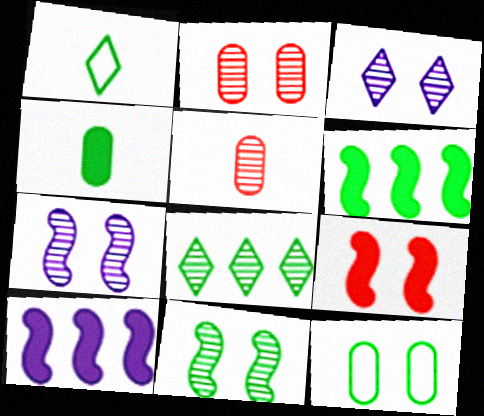[[1, 2, 10], 
[2, 3, 11], 
[3, 9, 12], 
[5, 7, 8]]